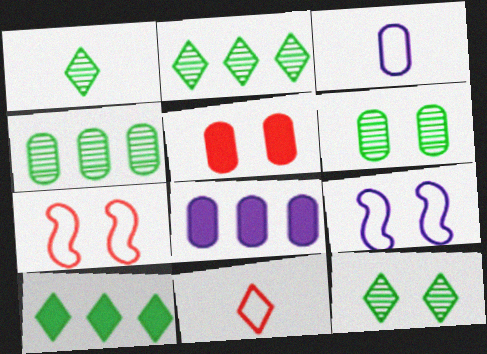[[1, 2, 12], 
[1, 7, 8], 
[3, 4, 5], 
[5, 9, 12]]